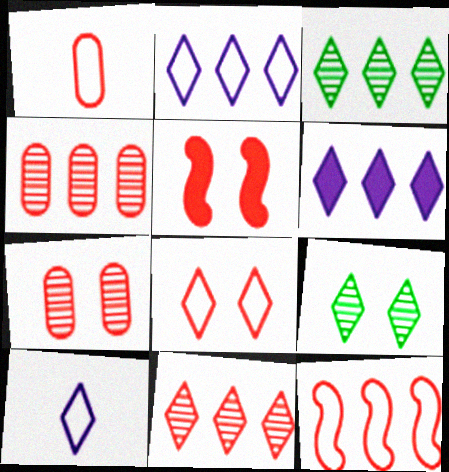[[1, 5, 11], 
[1, 8, 12], 
[5, 7, 8]]